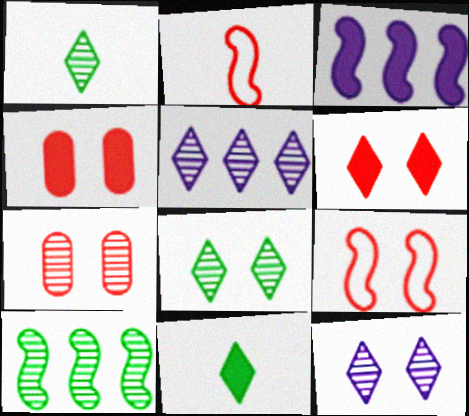[[3, 4, 11], 
[6, 7, 9]]